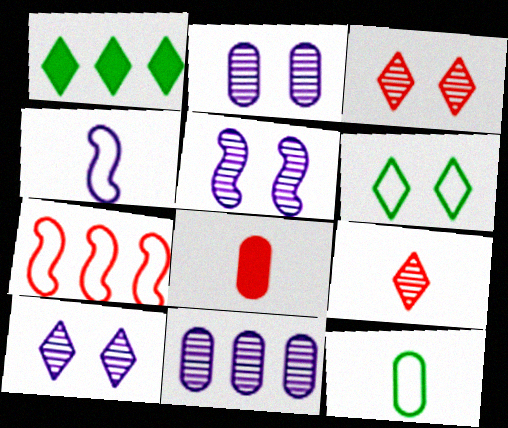[[1, 7, 11], 
[2, 5, 10], 
[3, 7, 8]]